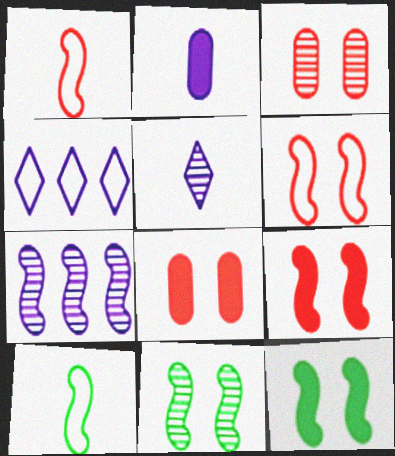[[1, 7, 12], 
[7, 9, 10]]